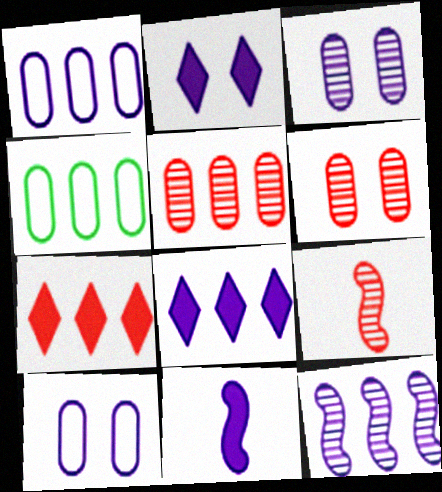[[1, 8, 12], 
[2, 4, 9], 
[4, 7, 12]]